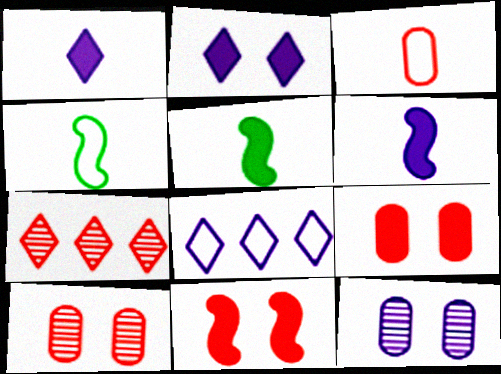[[3, 7, 11], 
[5, 8, 10], 
[6, 8, 12]]